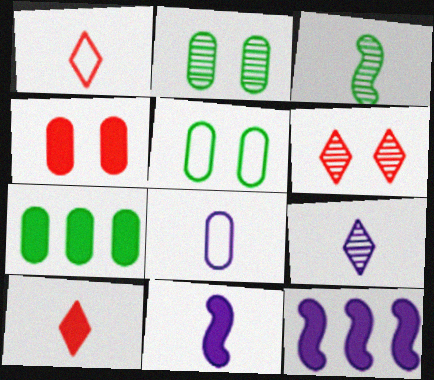[[1, 2, 12], 
[3, 8, 10], 
[8, 9, 11]]